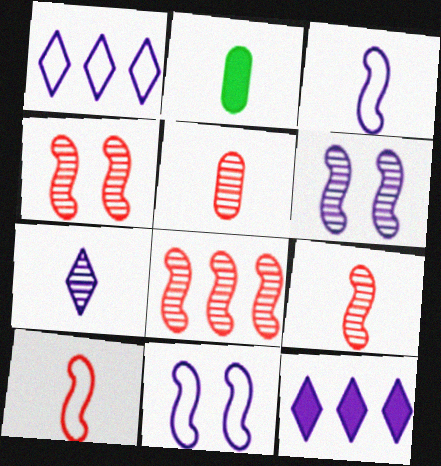[[1, 2, 4], 
[2, 7, 10], 
[4, 8, 9]]